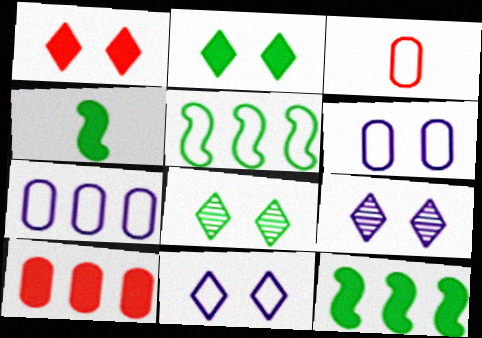[[1, 8, 11], 
[3, 5, 11], 
[3, 9, 12]]